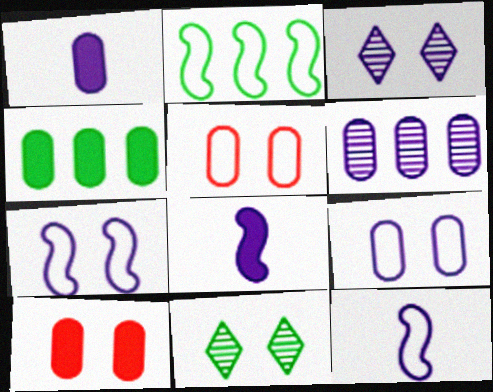[[1, 4, 10], 
[1, 6, 9], 
[7, 10, 11]]